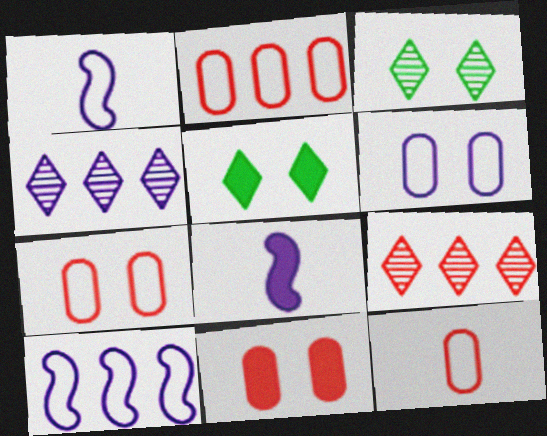[[2, 3, 8], 
[2, 7, 12], 
[4, 6, 8]]